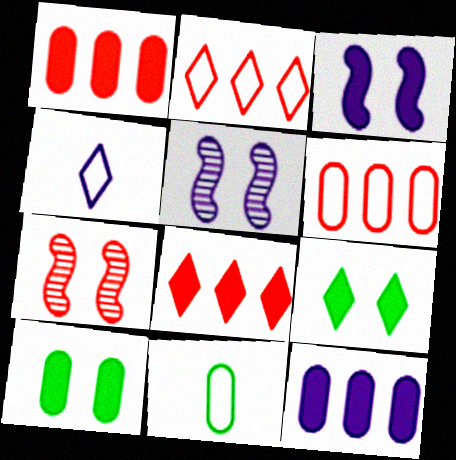[[4, 5, 12], 
[5, 8, 11]]